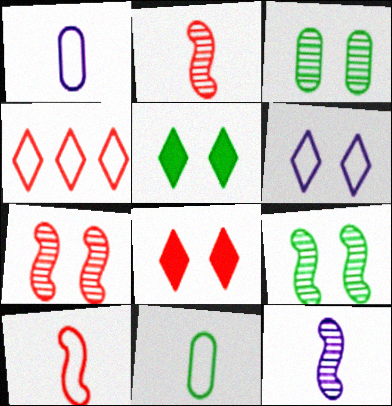[]